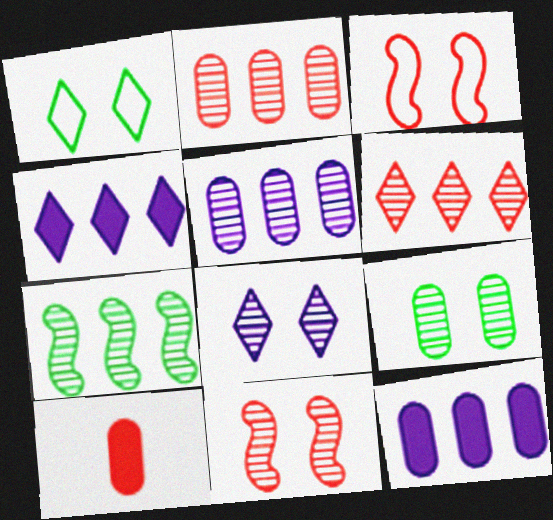[[3, 6, 10], 
[5, 6, 7], 
[8, 9, 11]]